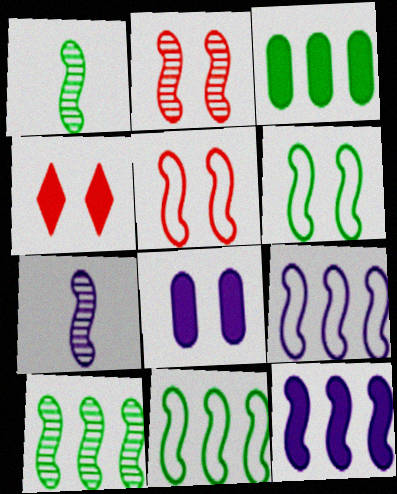[[1, 5, 12], 
[2, 7, 10]]